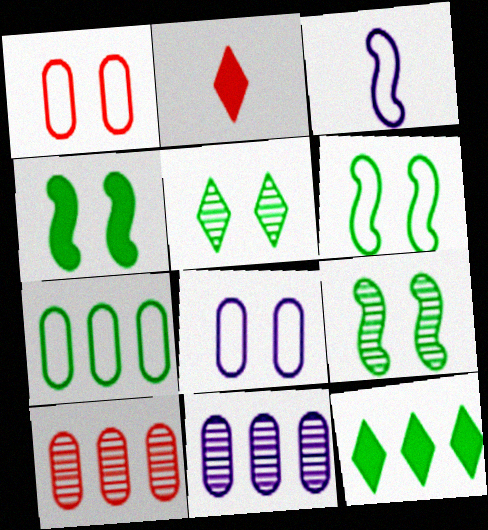[[2, 6, 11], 
[4, 6, 9]]